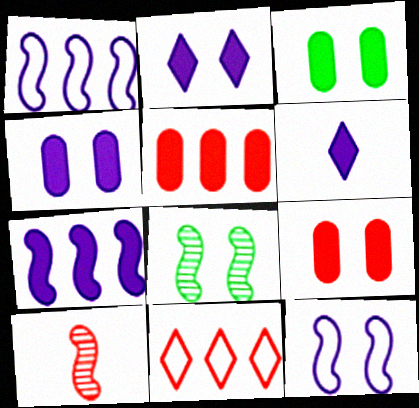[[3, 4, 9], 
[4, 6, 7], 
[9, 10, 11]]